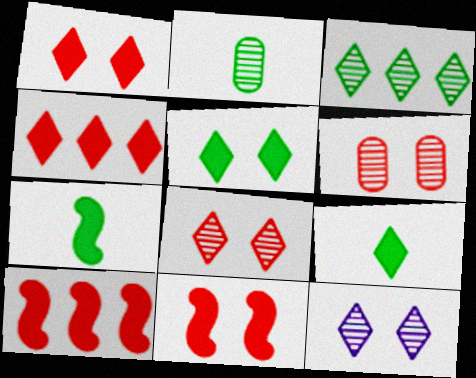[]